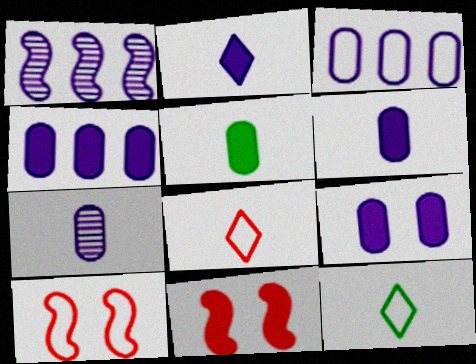[[3, 7, 9], 
[3, 10, 12], 
[4, 6, 9]]